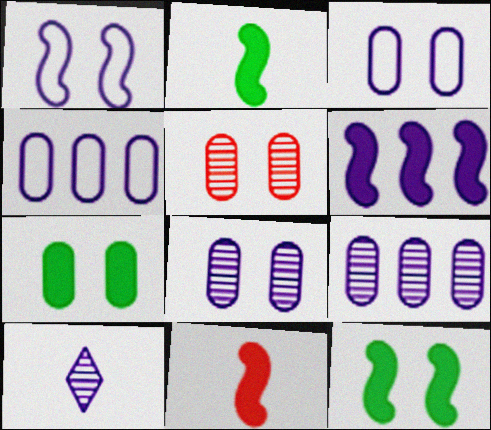[[3, 5, 7], 
[3, 6, 10], 
[6, 11, 12]]